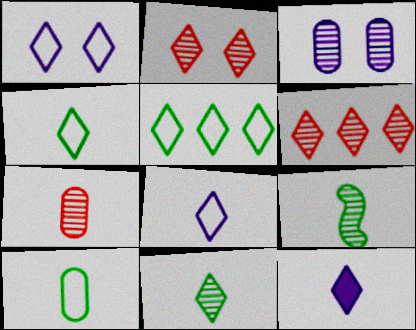[[2, 5, 12], 
[3, 6, 9]]